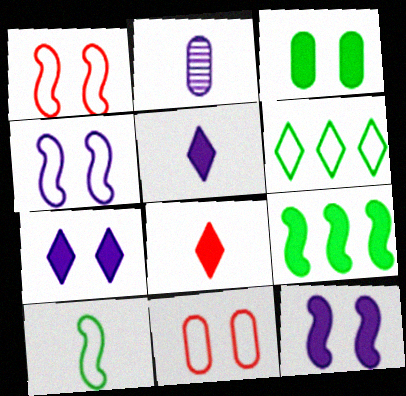[[2, 8, 10]]